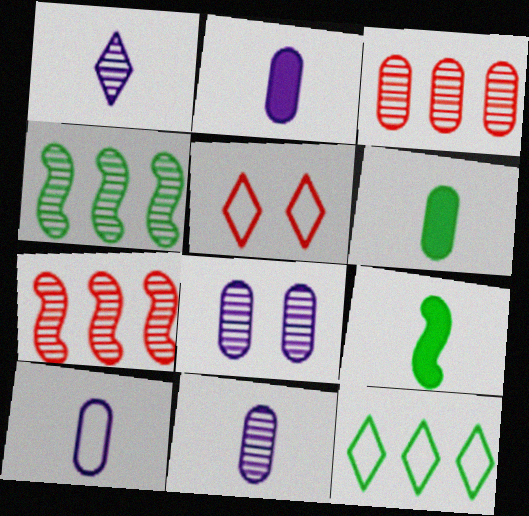[[2, 4, 5], 
[2, 10, 11]]